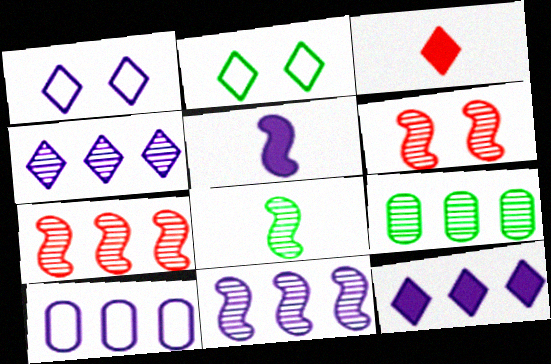[[2, 3, 4], 
[4, 7, 9], 
[6, 8, 11], 
[10, 11, 12]]